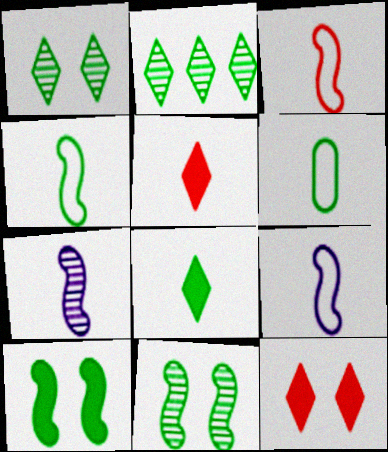[[2, 6, 10], 
[3, 4, 9], 
[5, 6, 7]]